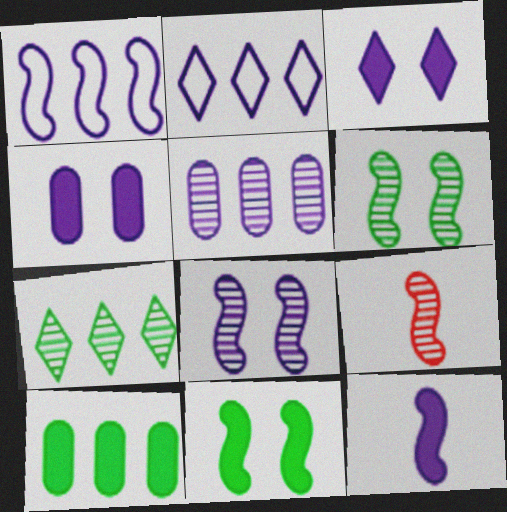[[1, 8, 12], 
[1, 9, 11]]